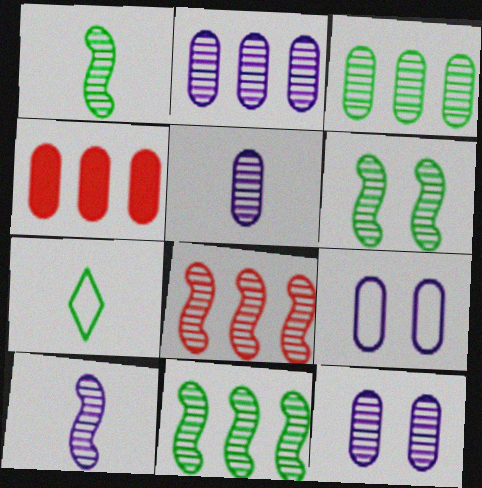[[1, 6, 11], 
[2, 5, 12], 
[6, 8, 10]]